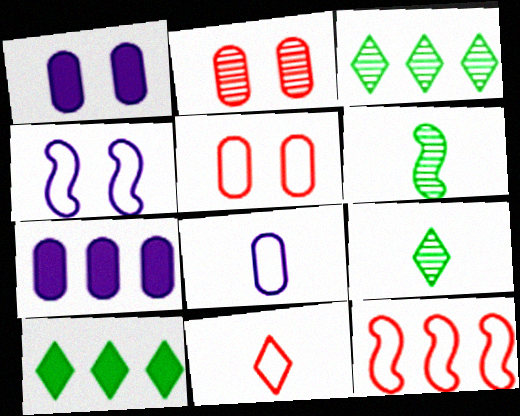[[1, 9, 12], 
[3, 7, 12], 
[5, 11, 12]]